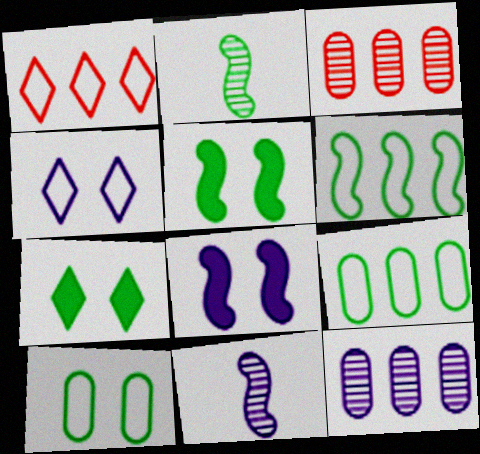[[2, 5, 6], 
[2, 7, 9]]